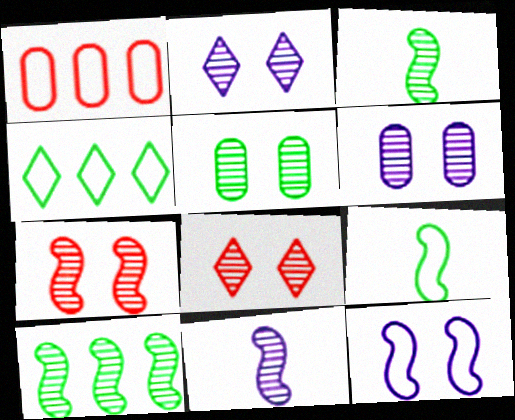[[2, 5, 7], 
[7, 10, 11]]